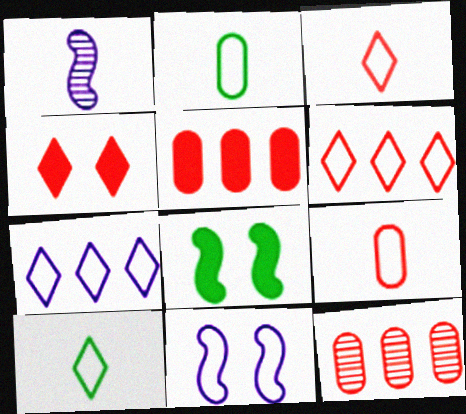[[2, 6, 11]]